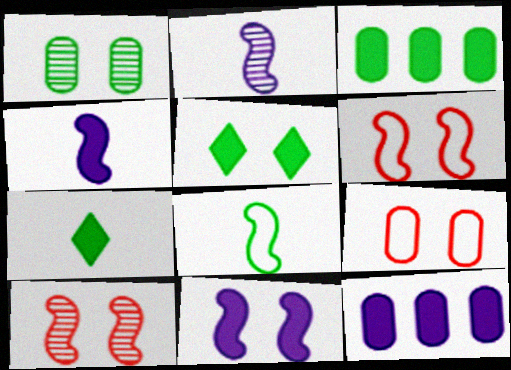[]